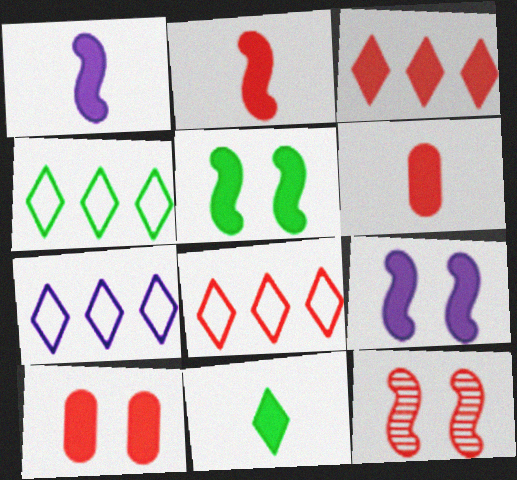[[1, 6, 11], 
[2, 3, 10], 
[4, 7, 8], 
[6, 8, 12]]